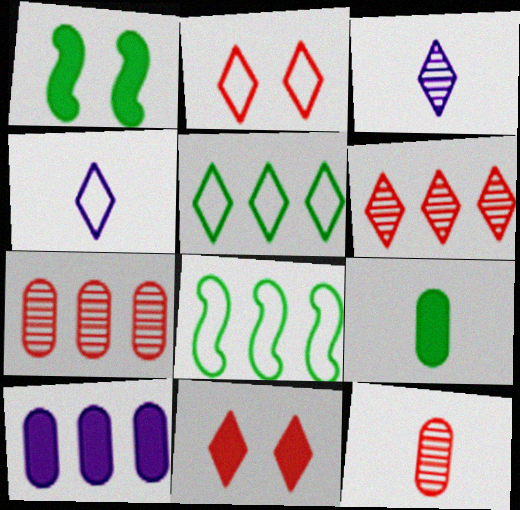[[1, 4, 7], 
[2, 4, 5], 
[3, 5, 11], 
[6, 8, 10]]